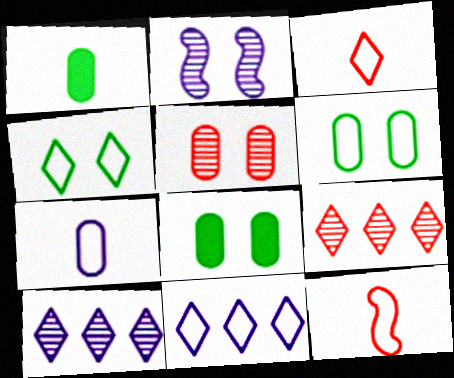[[3, 4, 11], 
[6, 11, 12], 
[8, 10, 12]]